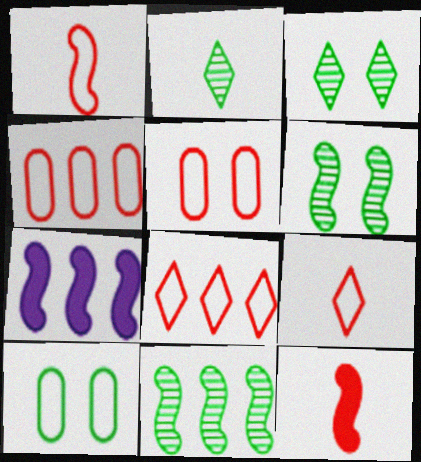[[1, 5, 8], 
[1, 6, 7], 
[2, 5, 7]]